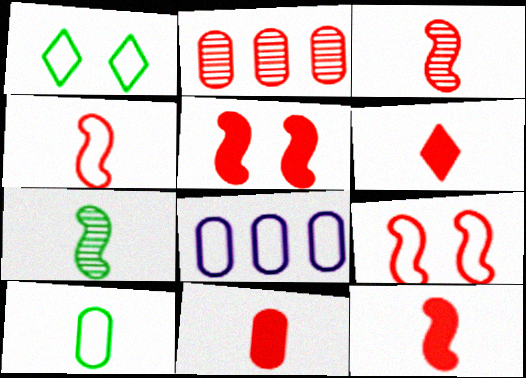[[1, 4, 8], 
[2, 6, 9], 
[3, 4, 12], 
[6, 11, 12]]